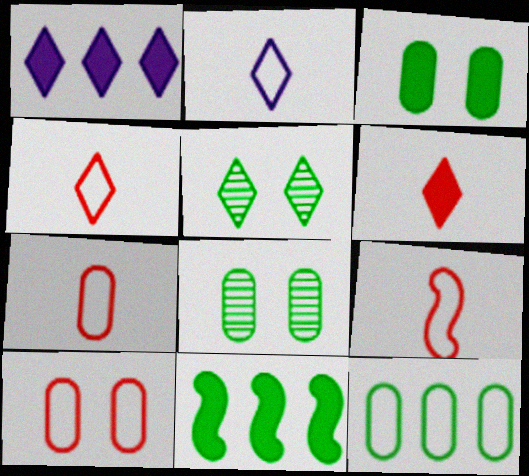[[1, 4, 5], 
[1, 8, 9], 
[4, 7, 9]]